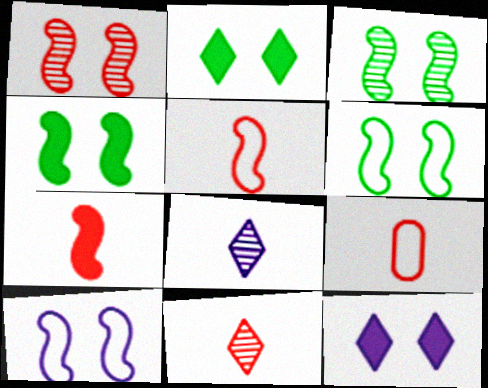[[1, 4, 10], 
[3, 4, 6], 
[7, 9, 11]]